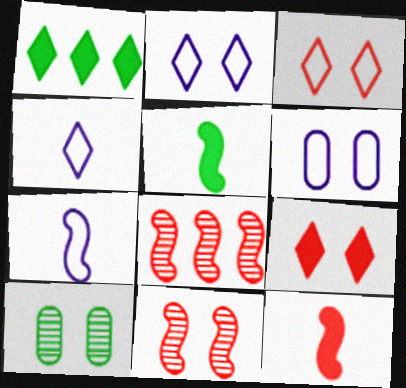[]